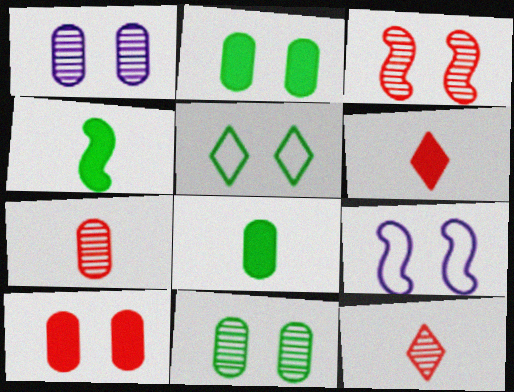[]